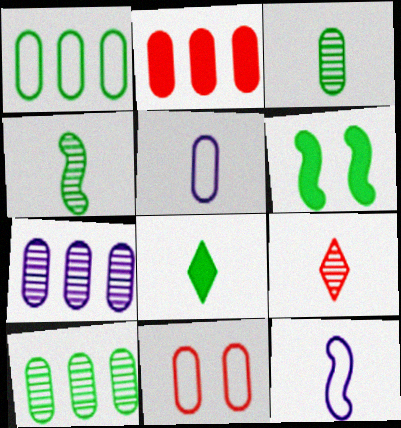[[1, 2, 7], 
[1, 5, 11]]